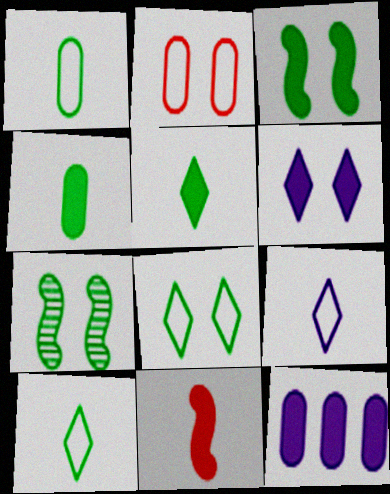[[2, 6, 7]]